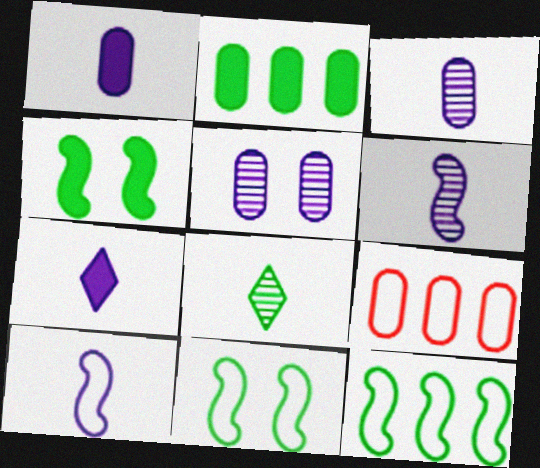[[2, 8, 11], 
[3, 7, 10]]